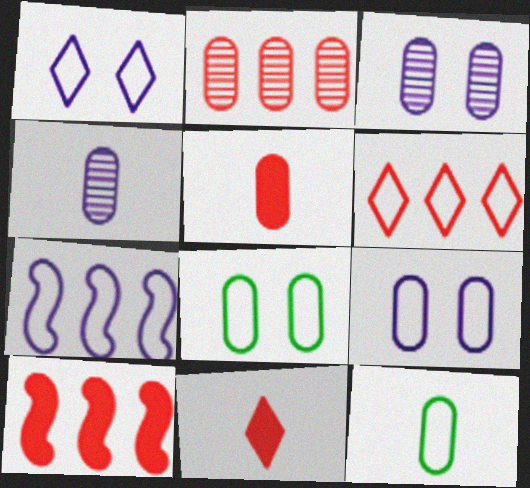[[2, 6, 10], 
[4, 5, 12]]